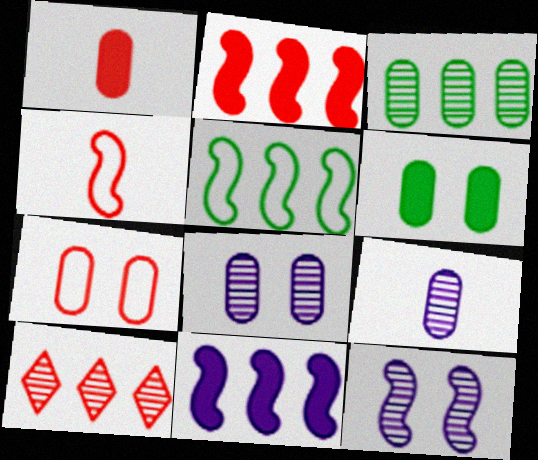[[6, 7, 8]]